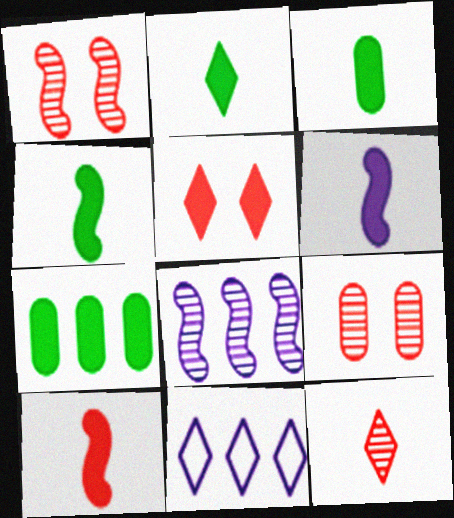[[1, 3, 11], 
[2, 3, 4], 
[4, 6, 10], 
[4, 9, 11], 
[5, 6, 7]]